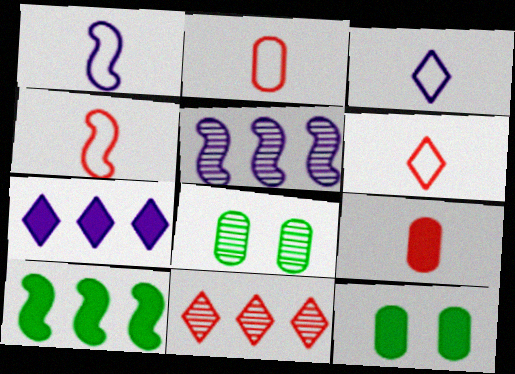[[1, 11, 12], 
[2, 4, 6], 
[4, 7, 8], 
[5, 6, 12]]